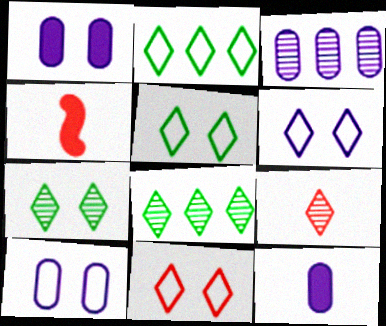[[3, 4, 5], 
[3, 10, 12], 
[4, 8, 10], 
[5, 6, 11]]